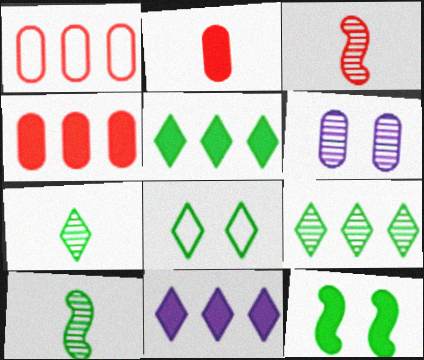[[2, 11, 12], 
[3, 6, 9], 
[5, 7, 8]]